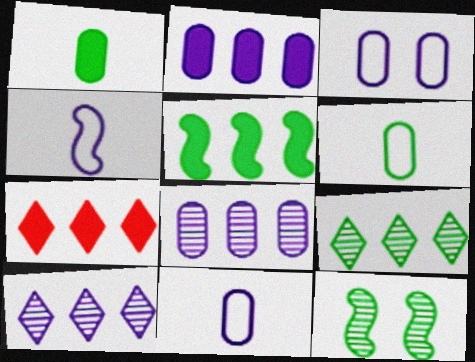[[2, 5, 7], 
[7, 11, 12]]